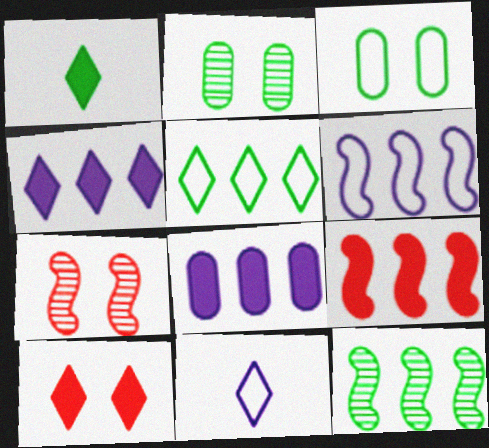[[1, 3, 12], 
[1, 4, 10], 
[2, 9, 11], 
[6, 9, 12]]